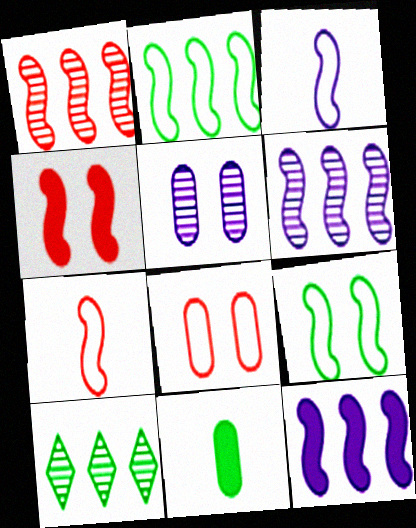[[1, 2, 12], 
[1, 4, 7], 
[9, 10, 11]]